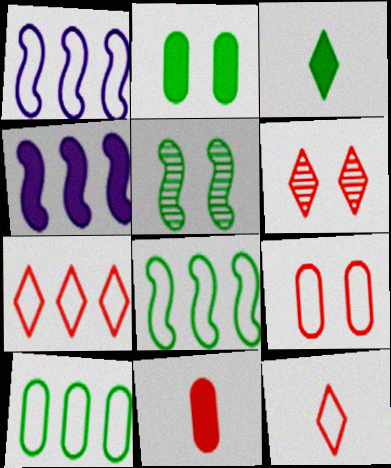[[1, 7, 10], 
[3, 5, 10]]